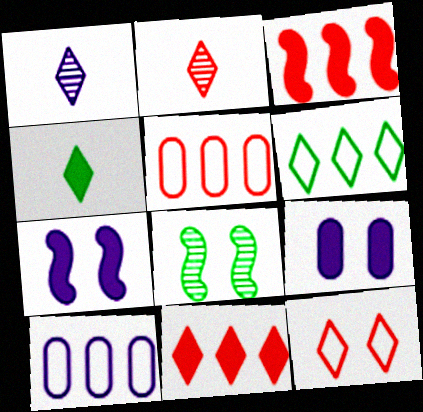[[1, 7, 10], 
[2, 11, 12], 
[3, 4, 9], 
[8, 9, 12]]